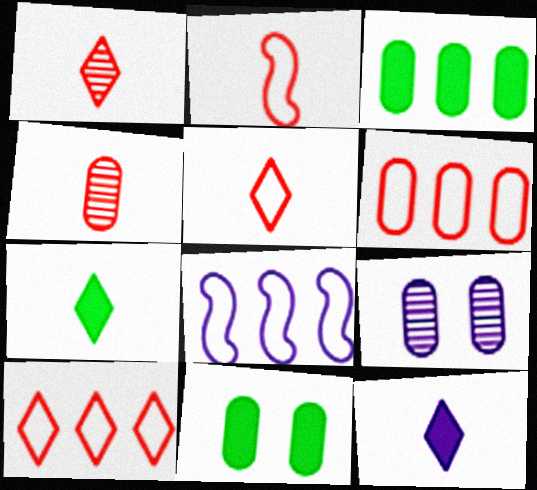[[1, 8, 11], 
[8, 9, 12]]